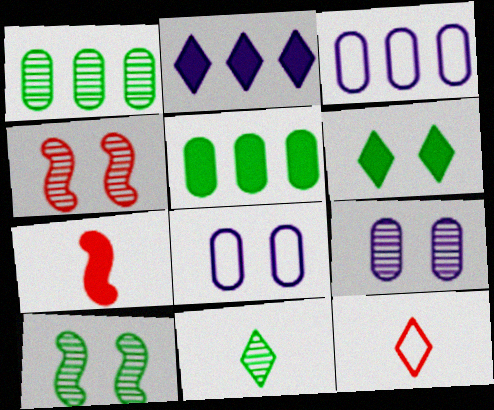[[1, 10, 11], 
[4, 6, 8]]